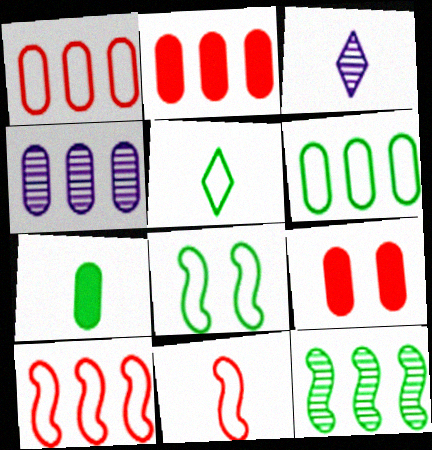[[2, 3, 8], 
[2, 4, 6], 
[3, 7, 11], 
[5, 6, 8]]